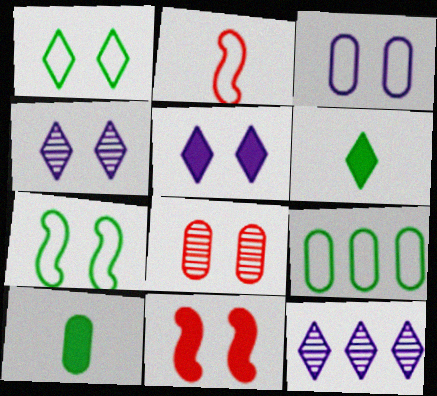[[5, 7, 8]]